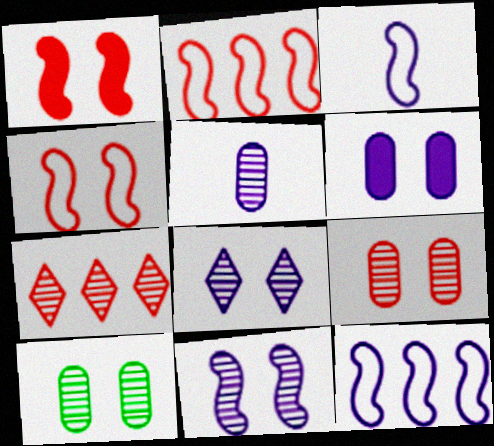[]